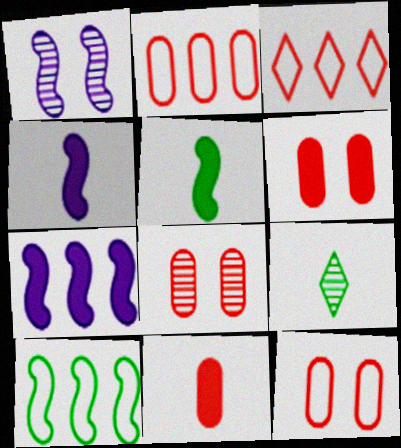[[2, 8, 11], 
[6, 8, 12], 
[7, 9, 12]]